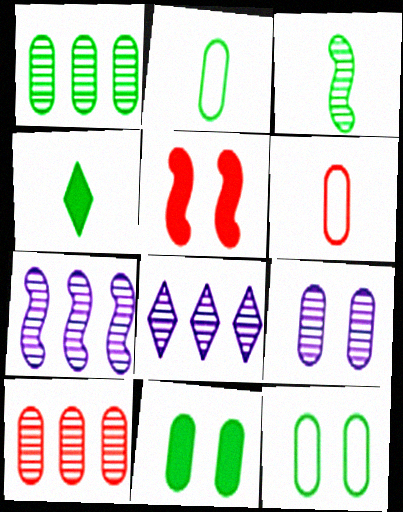[[1, 2, 11], 
[2, 3, 4], 
[2, 5, 8]]